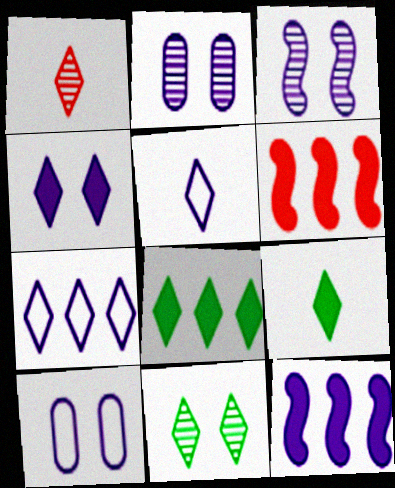[[1, 5, 9], 
[2, 5, 12], 
[3, 4, 10]]